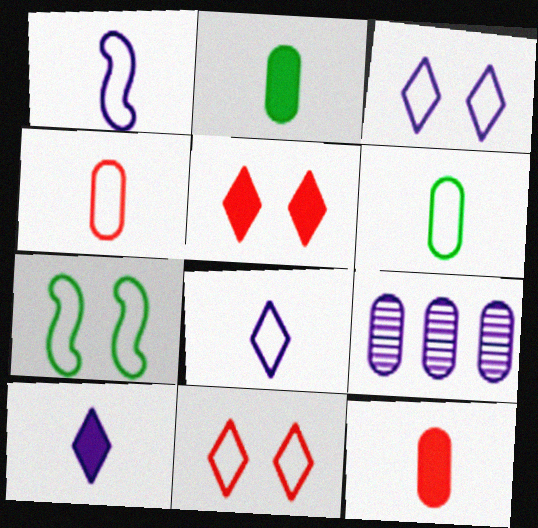[]